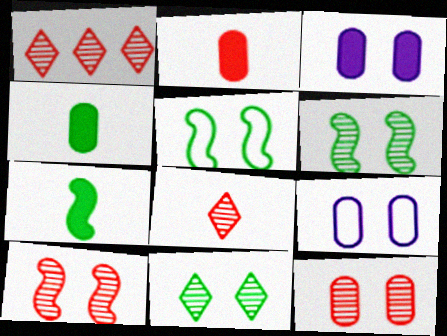[[1, 7, 9]]